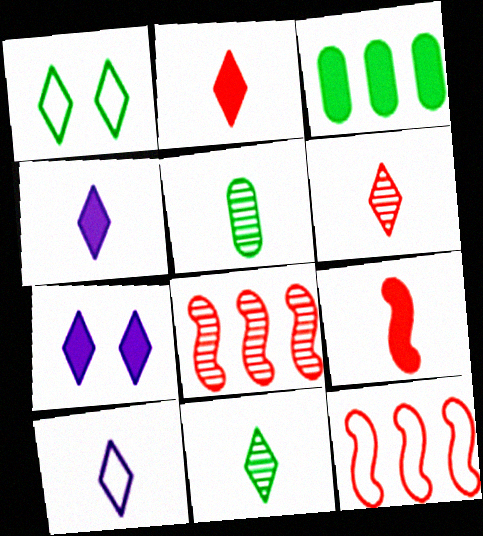[[2, 10, 11], 
[3, 7, 9], 
[5, 7, 12], 
[5, 9, 10]]